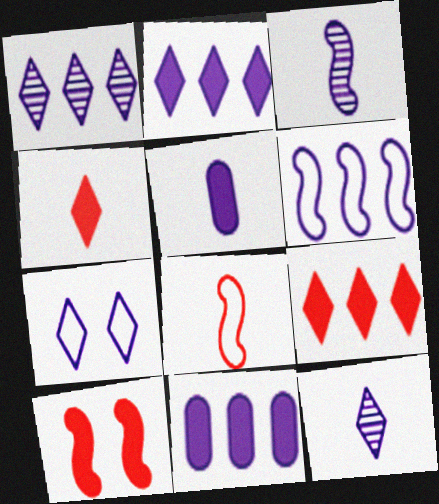[[1, 6, 11], 
[2, 7, 12], 
[3, 7, 11]]